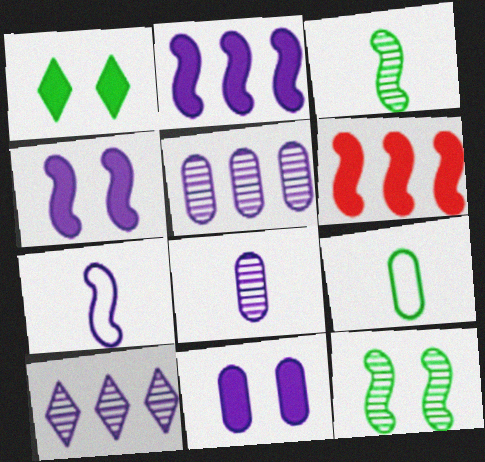[[6, 7, 12], 
[7, 10, 11]]